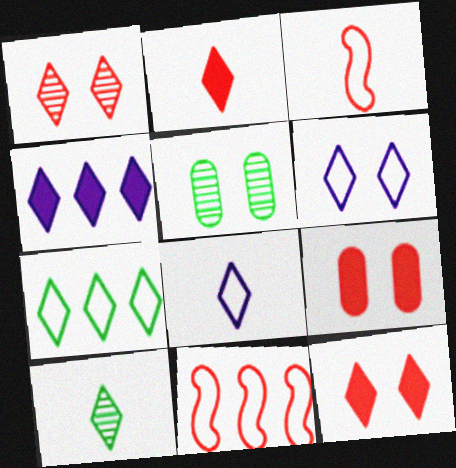[[2, 8, 10], 
[3, 4, 5]]